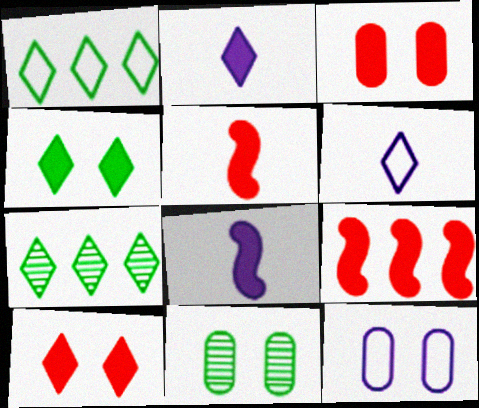[[3, 11, 12], 
[5, 7, 12], 
[6, 7, 10], 
[6, 9, 11]]